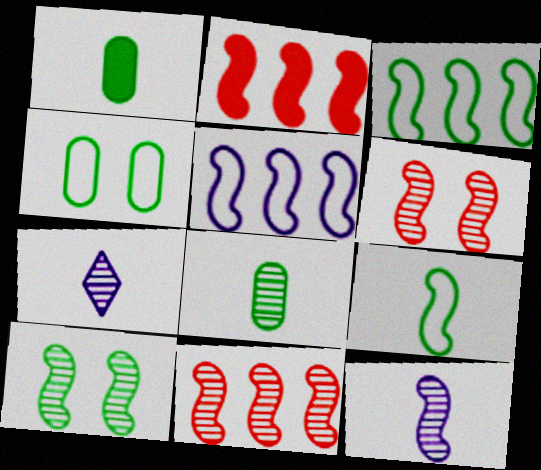[[2, 4, 7], 
[10, 11, 12]]